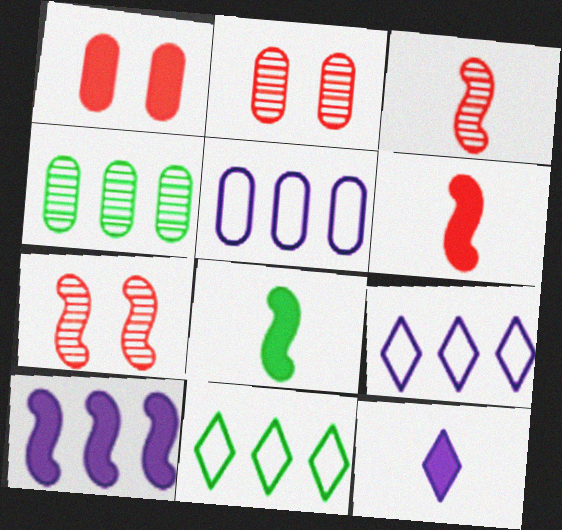[[2, 8, 9]]